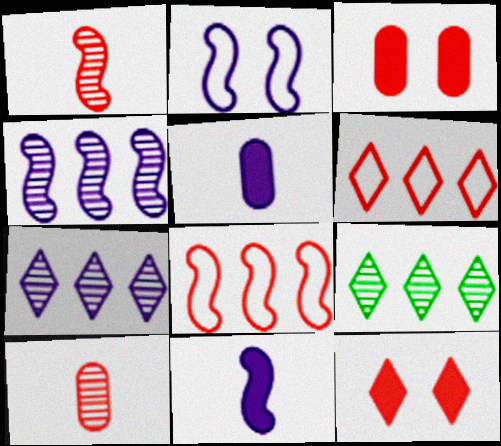[[1, 3, 6], 
[2, 4, 11], 
[2, 5, 7], 
[8, 10, 12]]